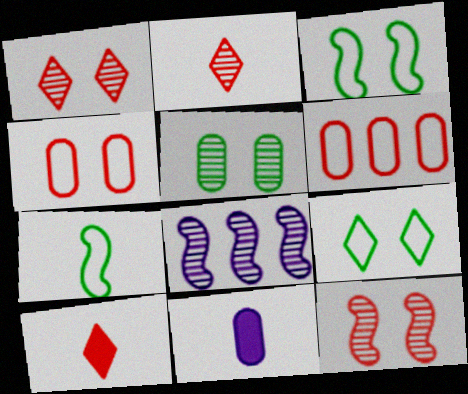[[2, 5, 8], 
[2, 7, 11], 
[5, 6, 11], 
[6, 10, 12]]